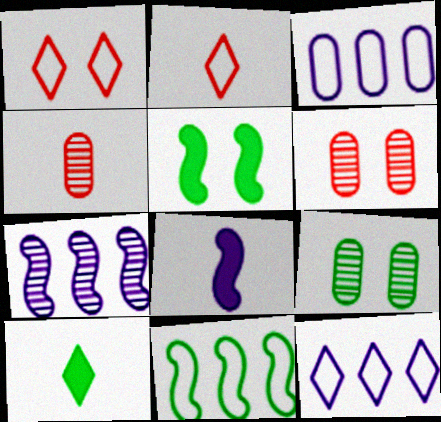[[4, 5, 12], 
[9, 10, 11]]